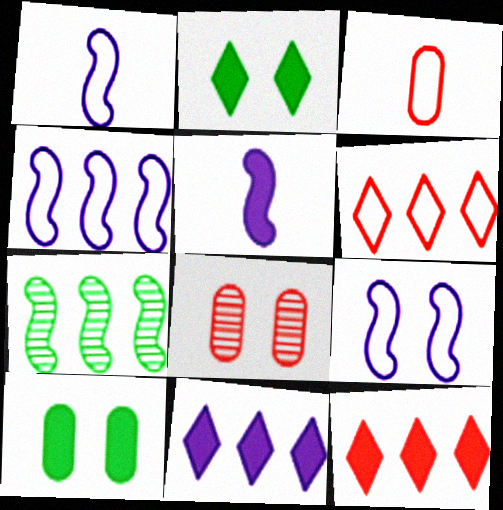[[1, 4, 9], 
[2, 8, 9], 
[5, 10, 12]]